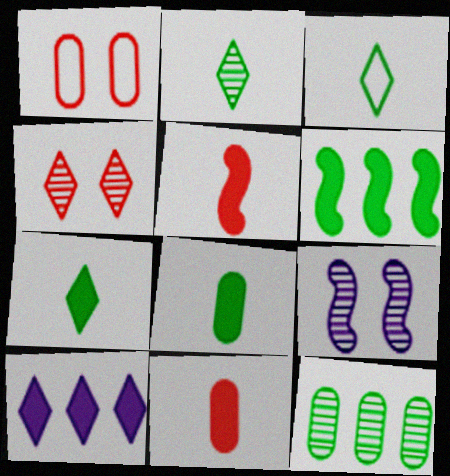[[2, 3, 7], 
[3, 4, 10]]